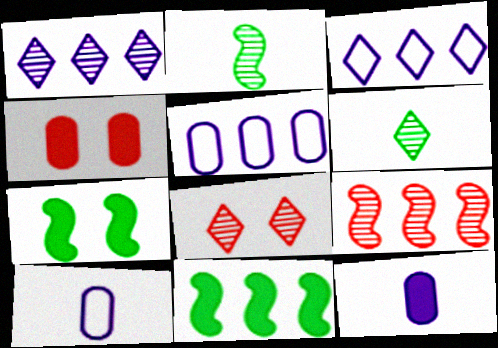[[1, 6, 8], 
[2, 3, 4], 
[8, 10, 11]]